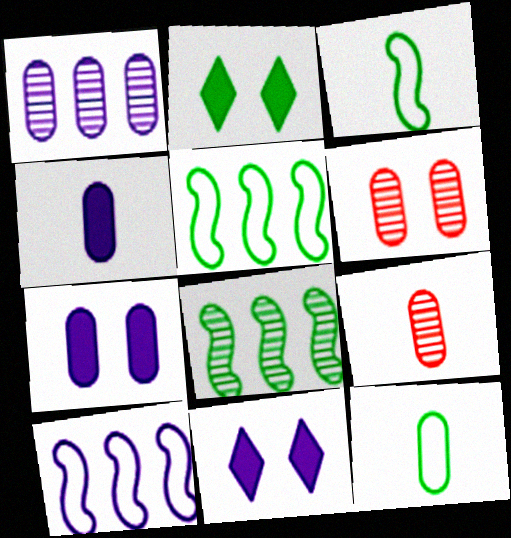[[2, 8, 12], 
[2, 9, 10], 
[4, 9, 12], 
[5, 9, 11]]